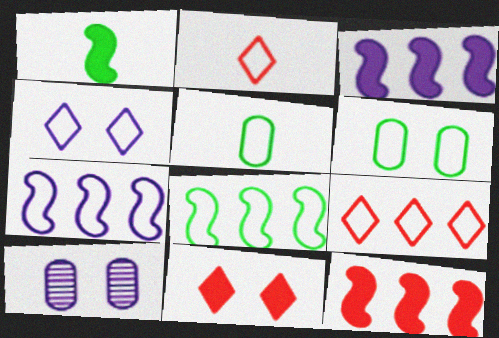[[1, 9, 10], 
[2, 6, 7]]